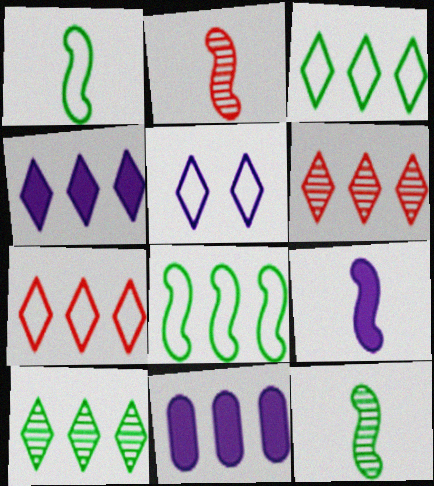[[1, 2, 9], 
[3, 4, 6], 
[4, 7, 10], 
[6, 8, 11]]